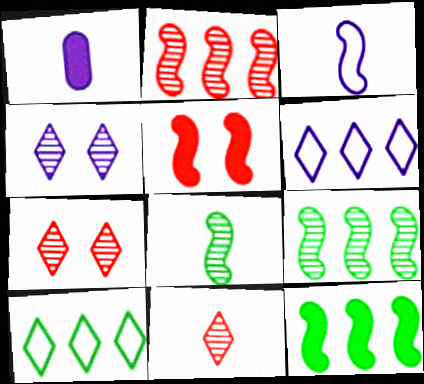[[3, 5, 9]]